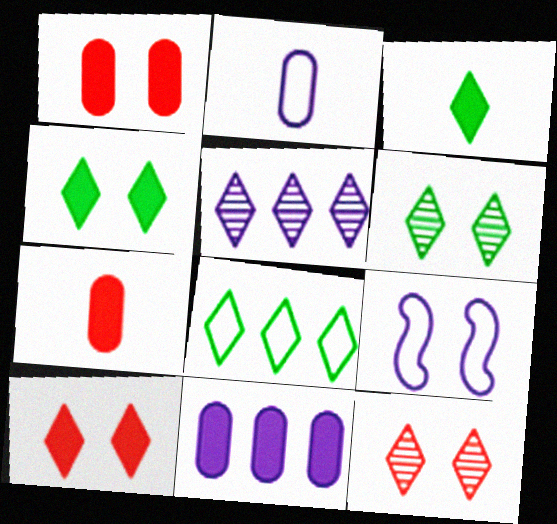[[1, 6, 9], 
[3, 6, 8]]